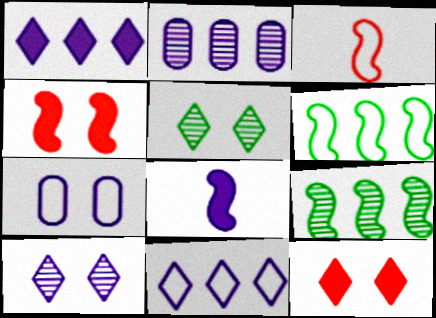[[4, 5, 7]]